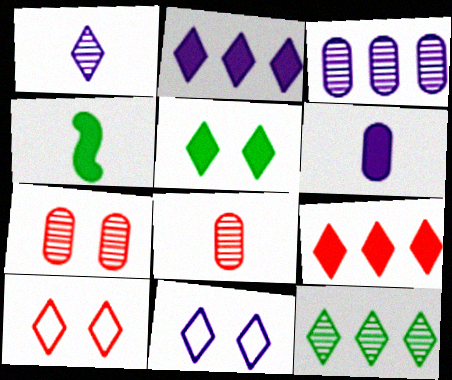[[1, 2, 11], 
[3, 4, 10]]